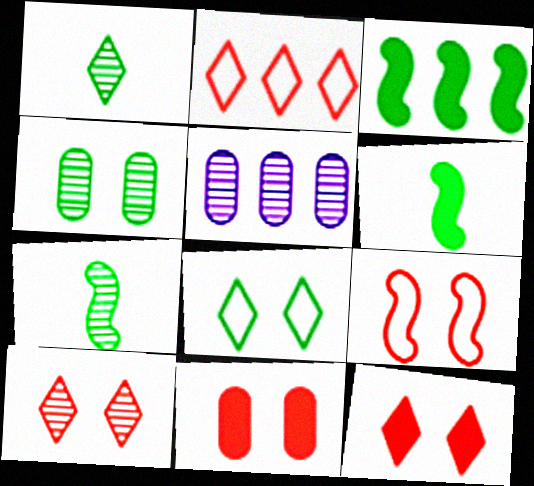[[2, 3, 5], 
[5, 7, 10], 
[9, 10, 11]]